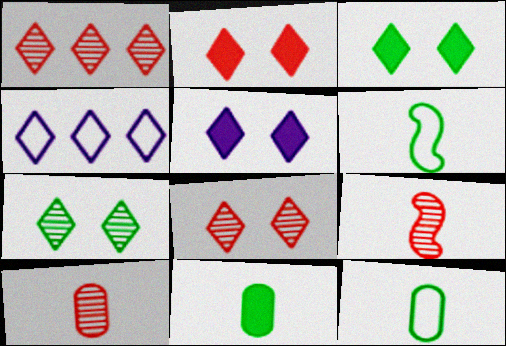[[2, 3, 5]]